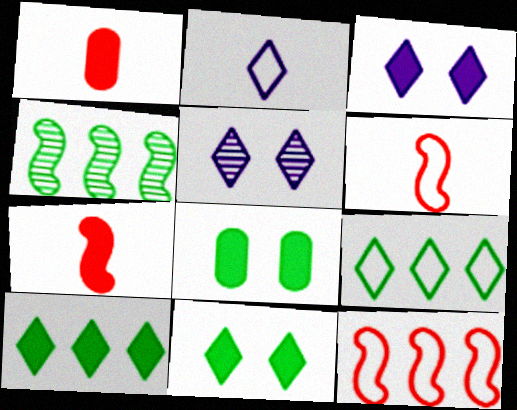[]